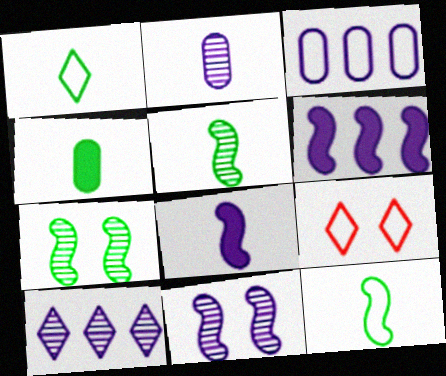[[1, 4, 5], 
[2, 10, 11], 
[3, 6, 10], 
[3, 9, 12]]